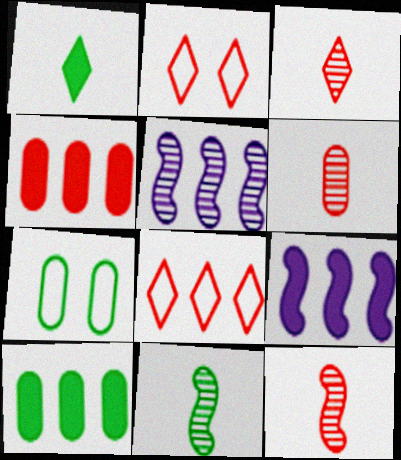[[2, 4, 12], 
[3, 6, 12], 
[3, 7, 9], 
[5, 8, 10]]